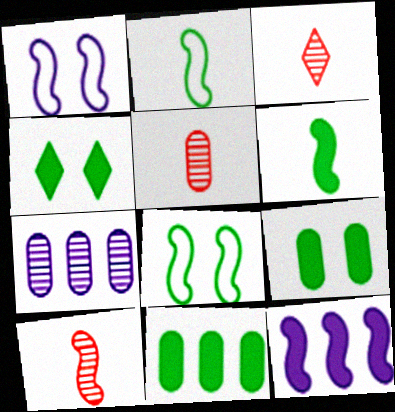[[1, 3, 11], 
[3, 5, 10], 
[4, 6, 11], 
[8, 10, 12]]